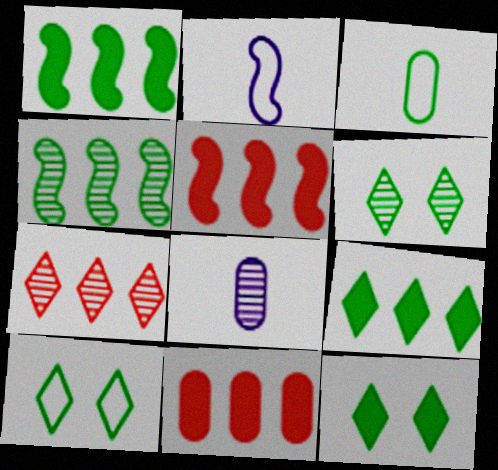[[1, 3, 6], 
[2, 6, 11], 
[3, 4, 12], 
[5, 8, 10], 
[6, 10, 12]]